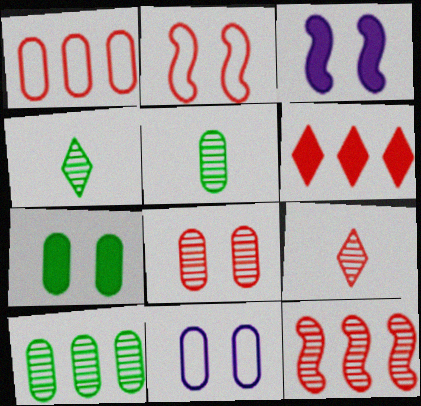[[1, 3, 4], 
[1, 6, 12], 
[7, 8, 11], 
[8, 9, 12]]